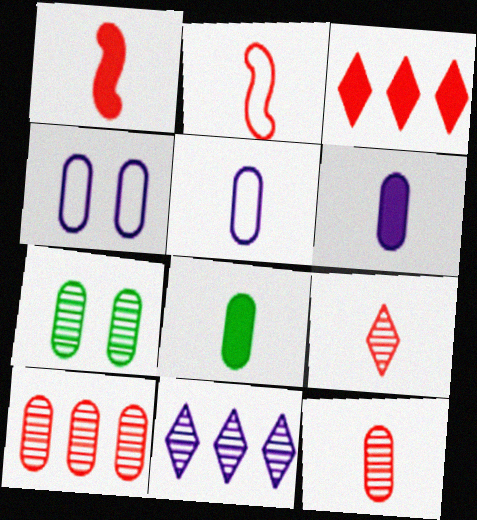[[4, 8, 10], 
[5, 8, 12]]